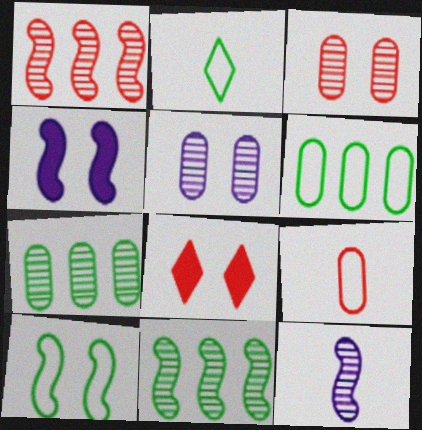[[1, 8, 9], 
[2, 6, 10], 
[5, 8, 10], 
[6, 8, 12]]